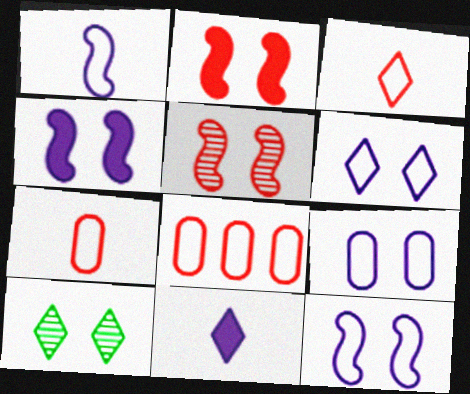[[2, 9, 10], 
[6, 9, 12]]